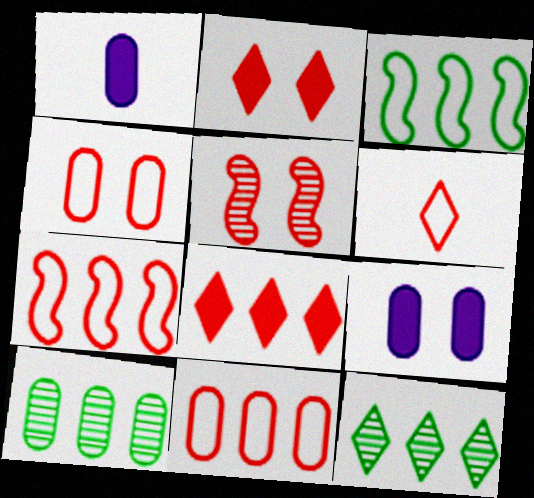[[1, 4, 10], 
[2, 4, 5], 
[4, 6, 7]]